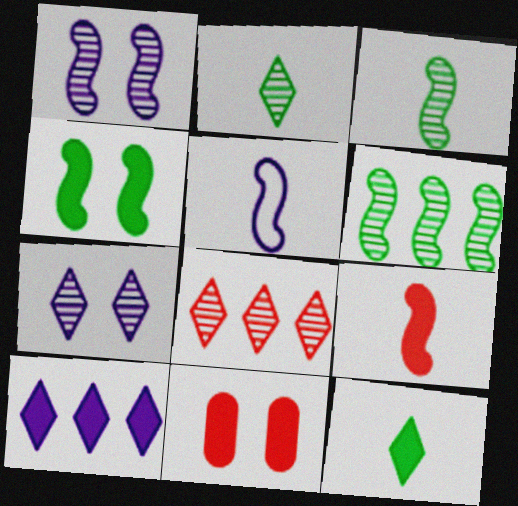[[2, 7, 8], 
[3, 5, 9]]